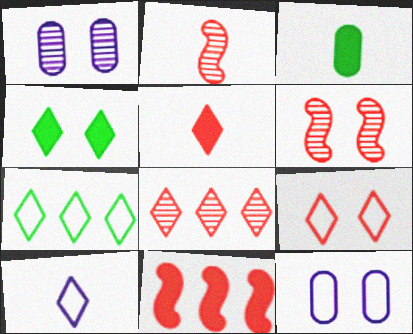[[2, 3, 10], 
[4, 6, 12], 
[4, 8, 10], 
[5, 8, 9], 
[7, 9, 10]]